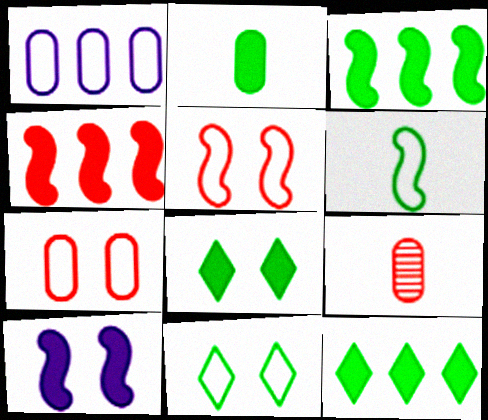[[2, 3, 8]]